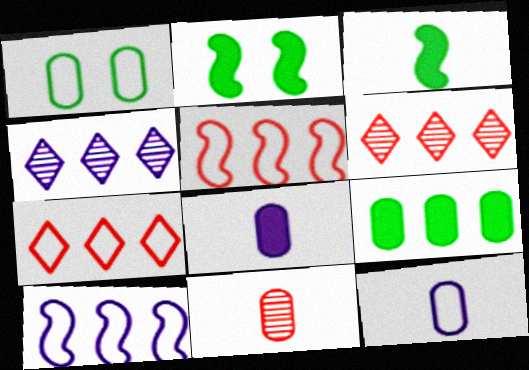[[2, 6, 12], 
[4, 5, 9], 
[6, 9, 10]]